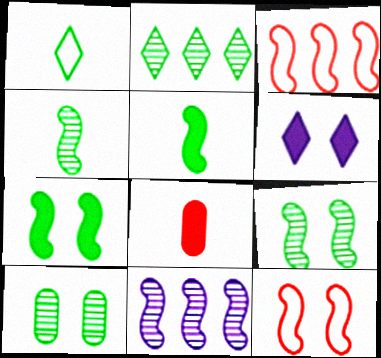[[2, 4, 10], 
[5, 11, 12], 
[6, 10, 12]]